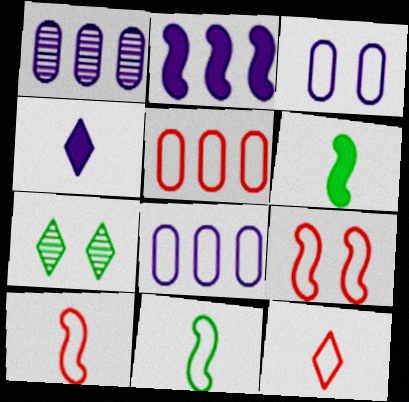[[5, 9, 12]]